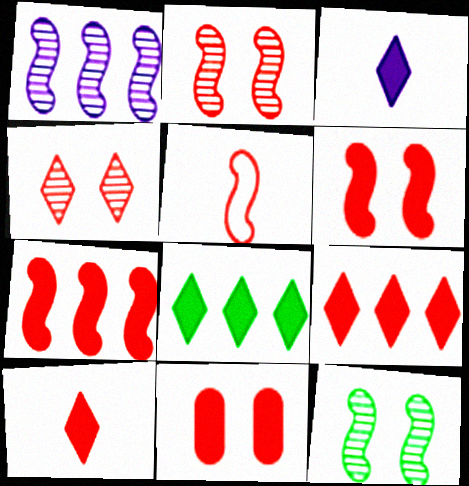[[2, 5, 7], 
[7, 10, 11]]